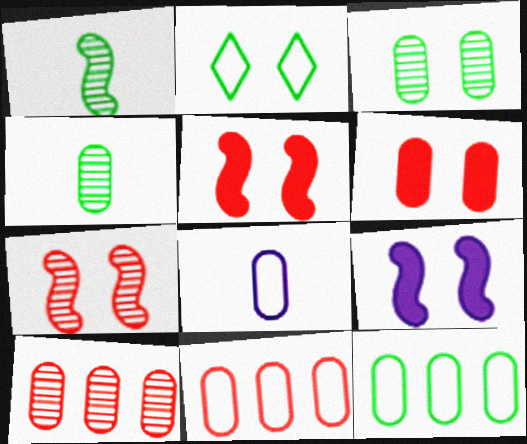[]